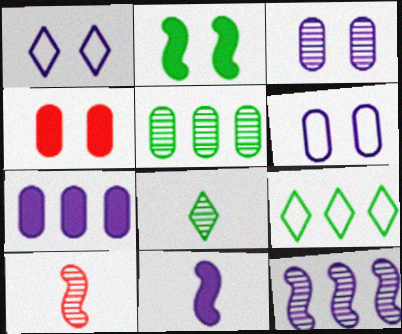[]